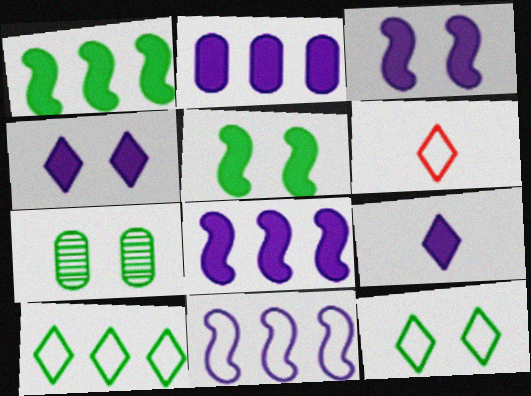[[2, 3, 9], 
[5, 7, 12], 
[6, 7, 8]]